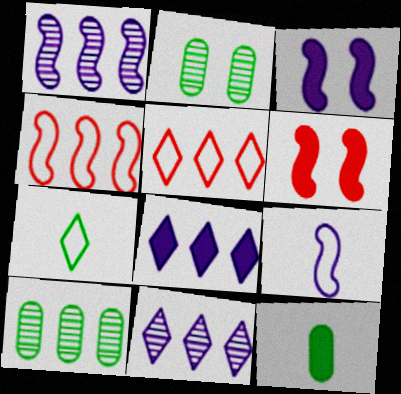[[1, 3, 9], 
[4, 8, 10], 
[6, 8, 12]]